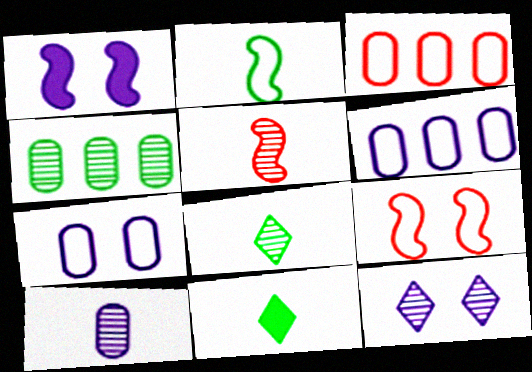[[1, 3, 8], 
[1, 7, 12], 
[4, 5, 12], 
[5, 8, 10]]